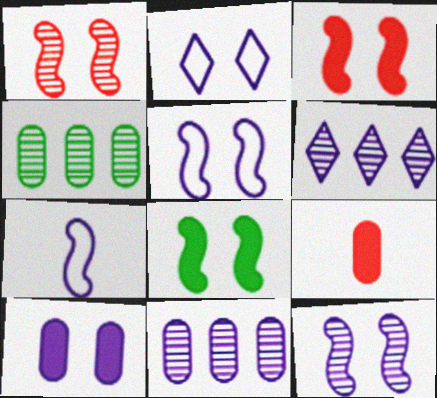[[1, 5, 8], 
[2, 10, 12], 
[6, 7, 10]]